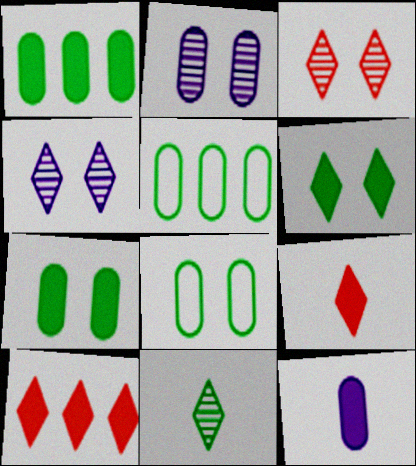[]